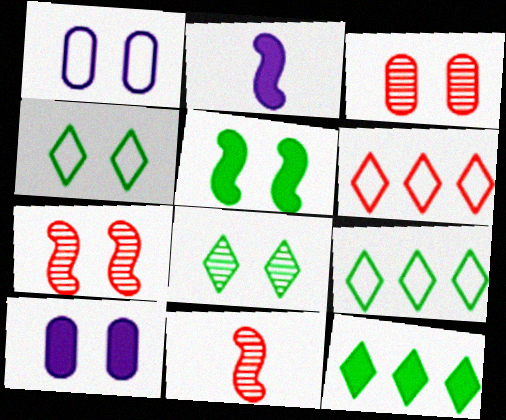[[1, 11, 12], 
[2, 3, 9], 
[4, 7, 10], 
[9, 10, 11]]